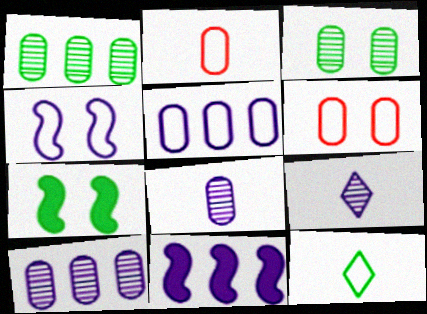[[1, 7, 12]]